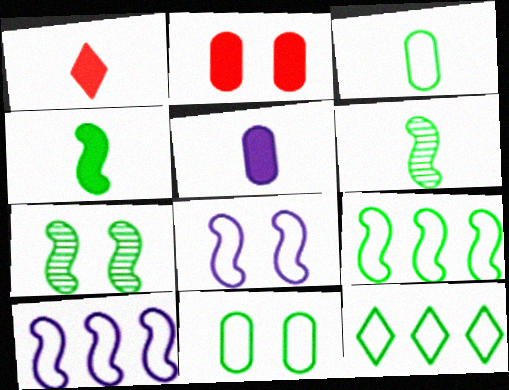[[1, 4, 5], 
[4, 7, 9]]